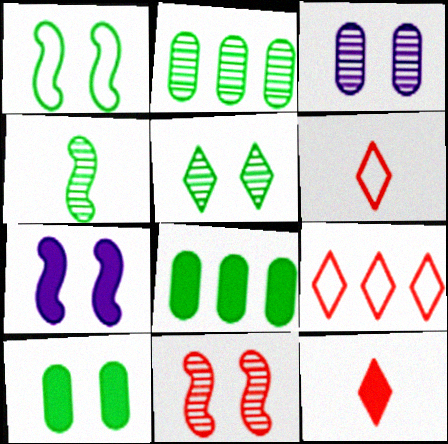[[1, 5, 10], 
[1, 7, 11], 
[2, 4, 5], 
[2, 6, 7], 
[3, 5, 11], 
[7, 8, 12]]